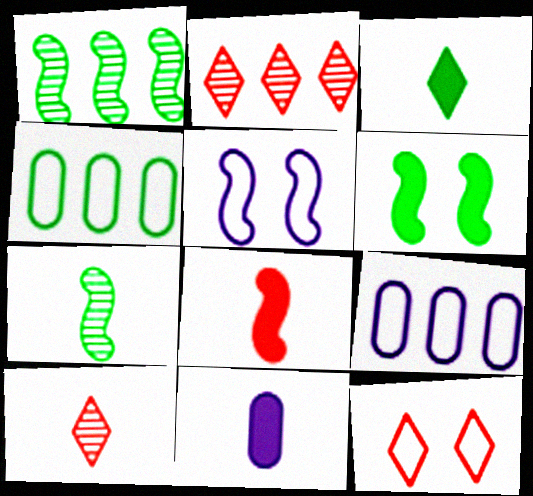[[1, 5, 8], 
[1, 11, 12], 
[3, 8, 11], 
[6, 9, 10]]